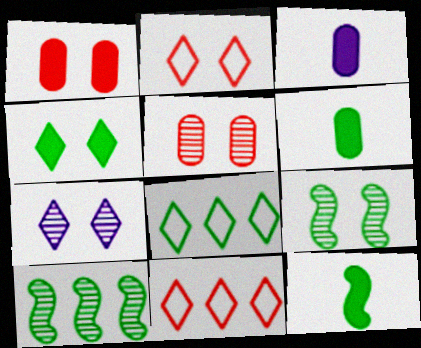[[2, 3, 10], 
[2, 4, 7], 
[3, 9, 11], 
[5, 7, 9], 
[6, 8, 9]]